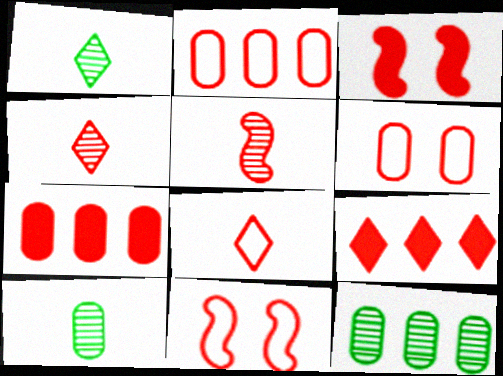[[2, 3, 4], 
[2, 8, 11], 
[4, 7, 11], 
[5, 6, 9]]